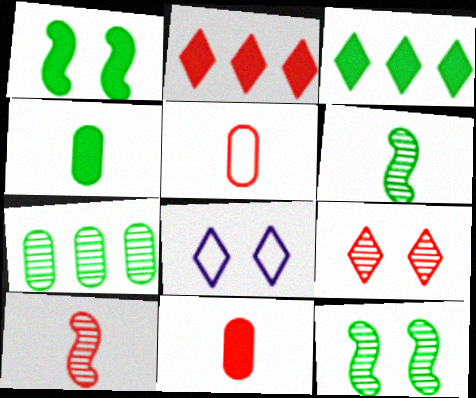[[1, 3, 4]]